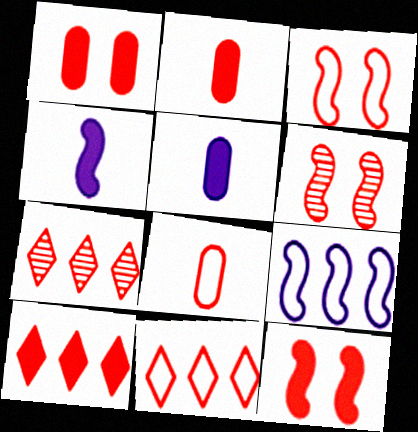[[2, 3, 7], 
[2, 6, 11], 
[2, 10, 12], 
[3, 6, 12], 
[3, 8, 11], 
[6, 8, 10], 
[7, 8, 12], 
[7, 10, 11]]